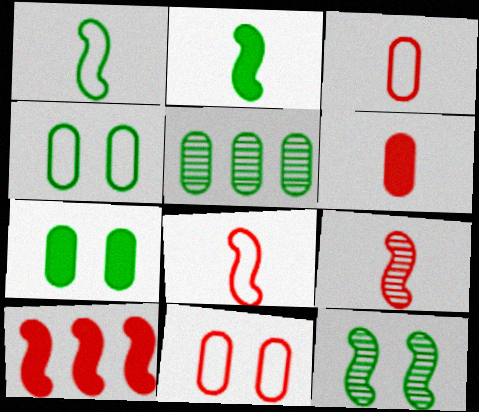[]